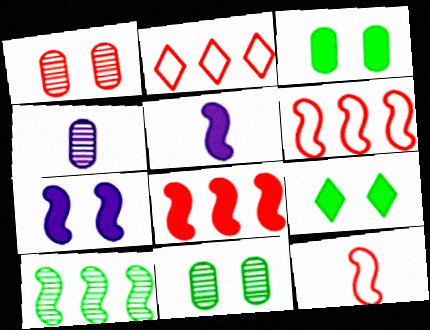[[2, 5, 11], 
[4, 6, 9], 
[7, 10, 12]]